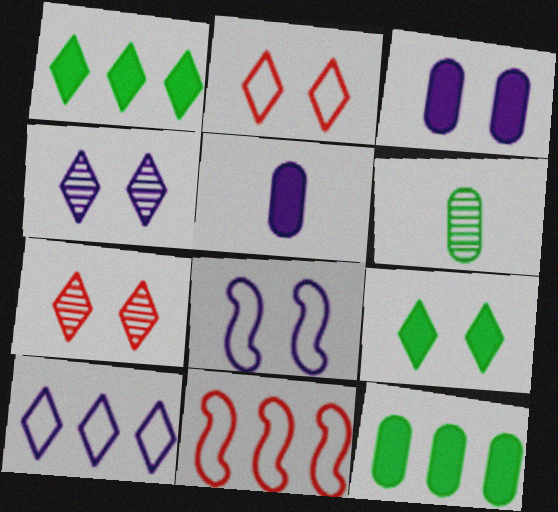[[2, 4, 9], 
[3, 4, 8]]